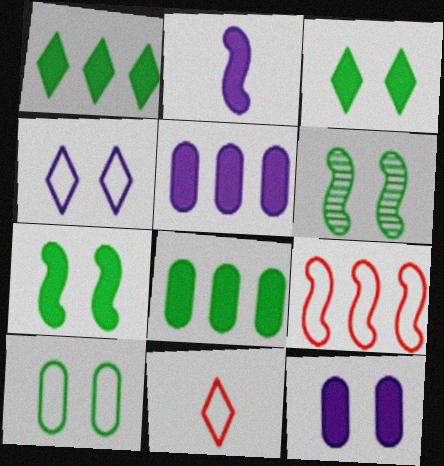[[2, 6, 9], 
[3, 6, 10], 
[5, 6, 11]]